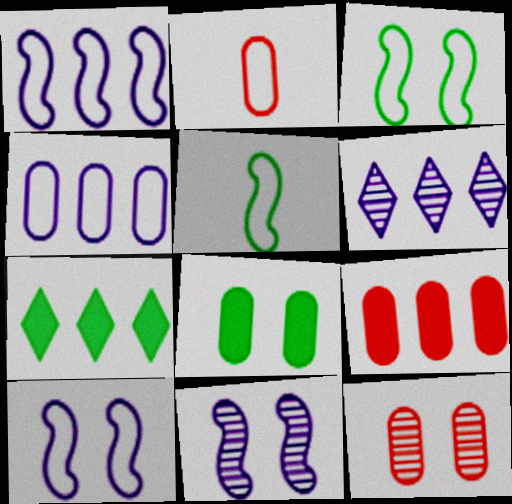[[2, 7, 11], 
[2, 9, 12]]